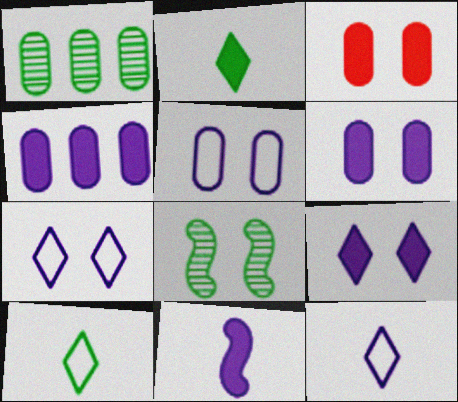[[3, 7, 8], 
[4, 9, 11]]